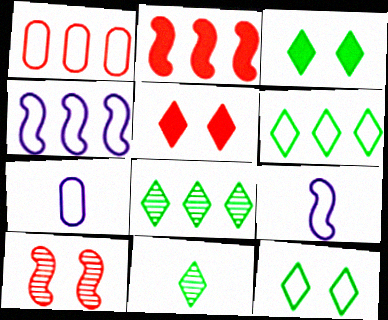[[1, 4, 6], 
[1, 9, 12], 
[3, 6, 11]]